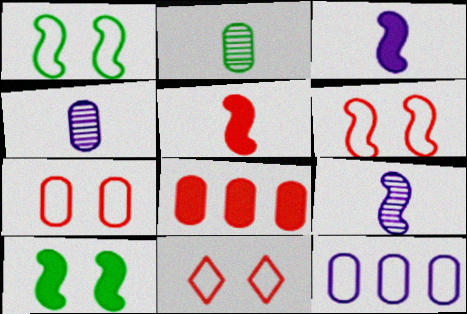[[6, 7, 11]]